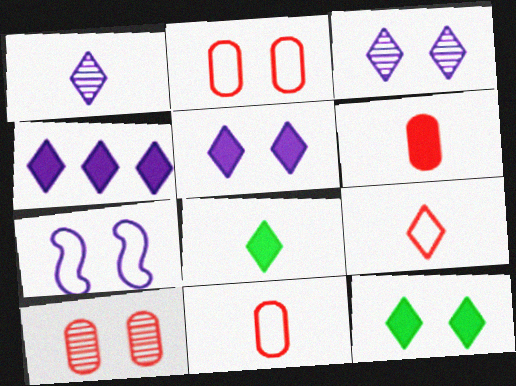[[1, 8, 9], 
[7, 10, 12]]